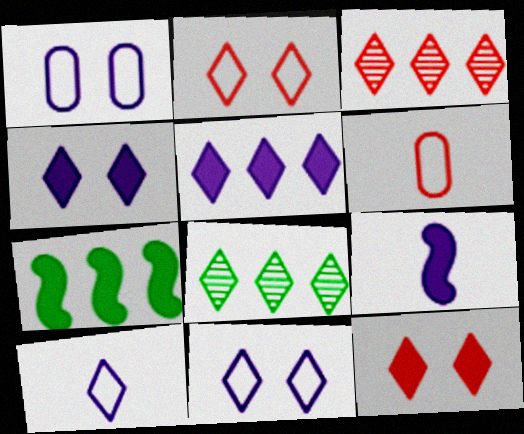[[8, 10, 12]]